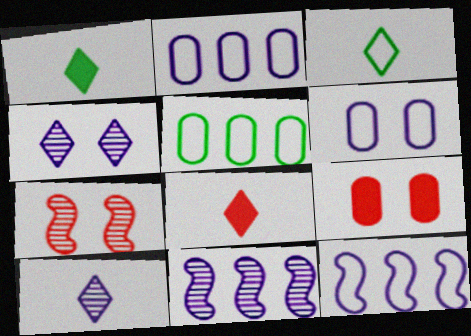[[1, 2, 7], 
[3, 8, 10], 
[3, 9, 11]]